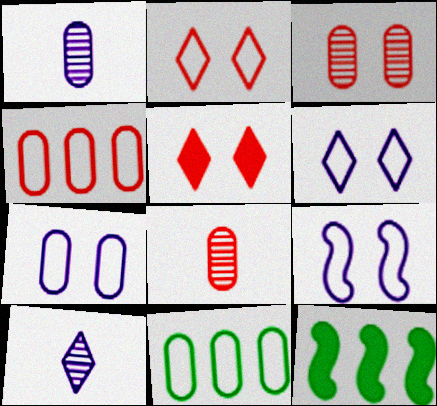[[1, 2, 12], 
[6, 7, 9], 
[6, 8, 12]]